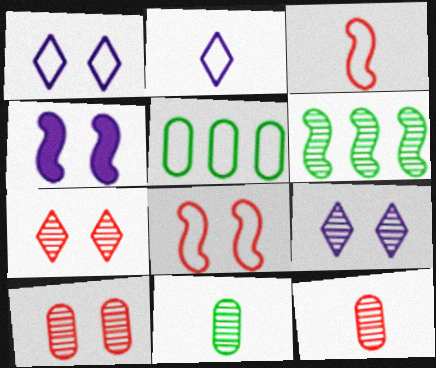[[1, 3, 5], 
[2, 5, 8], 
[3, 4, 6], 
[6, 9, 12]]